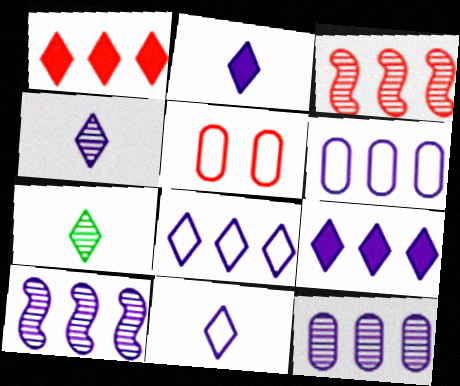[[2, 4, 11], 
[6, 9, 10]]